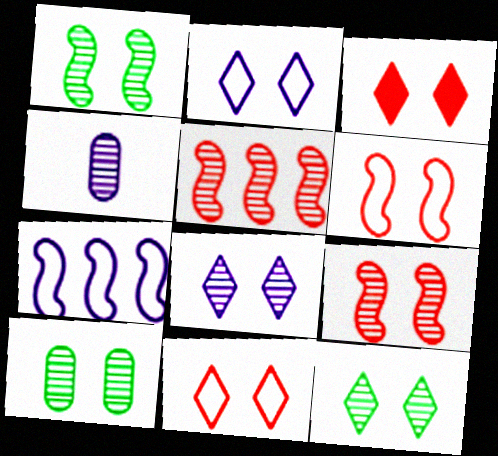[[1, 10, 12], 
[2, 3, 12], 
[4, 5, 12], 
[8, 9, 10]]